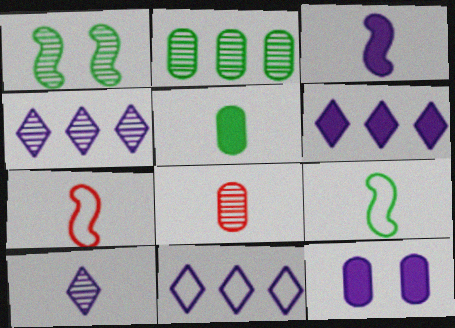[[1, 4, 8], 
[3, 6, 12], 
[4, 6, 11], 
[5, 7, 10]]